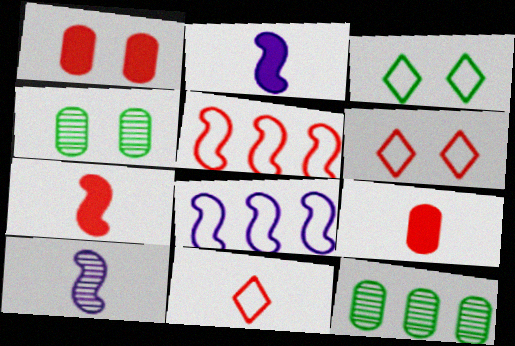[[2, 6, 12]]